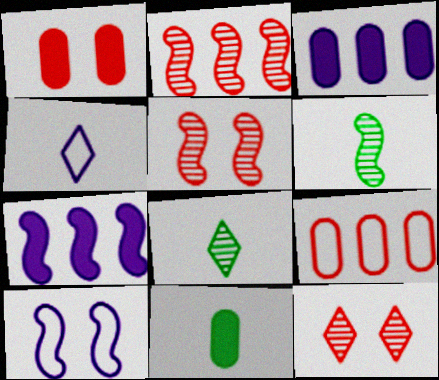[[1, 3, 11]]